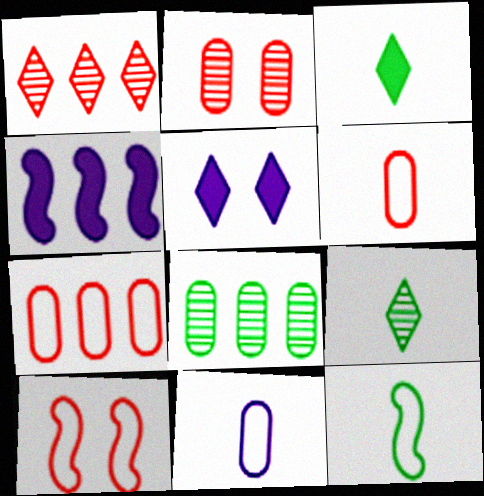[]